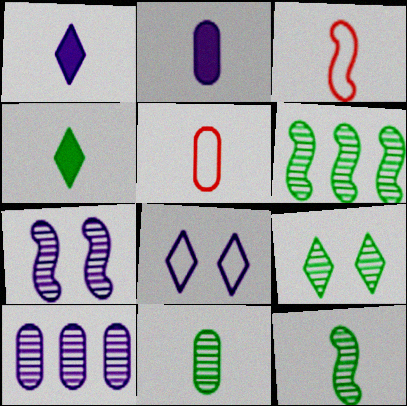[[1, 3, 11], 
[1, 5, 12], 
[2, 5, 11], 
[6, 9, 11]]